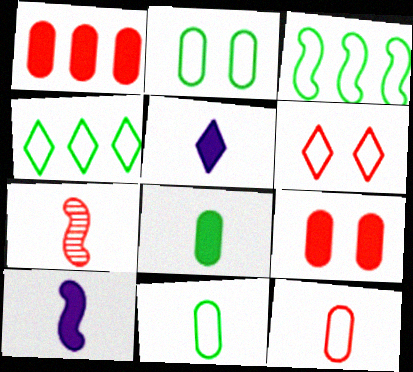[[1, 6, 7], 
[5, 7, 11]]